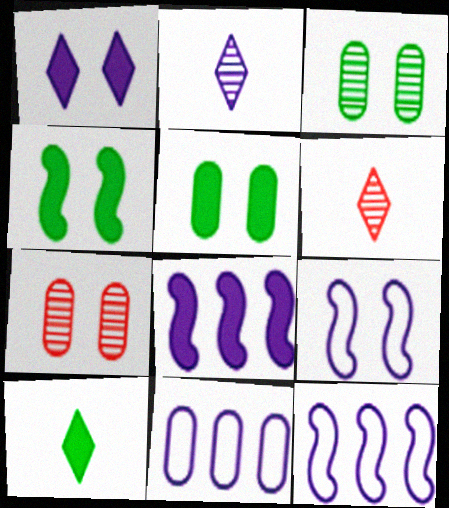[[4, 6, 11], 
[5, 6, 12], 
[7, 10, 12]]